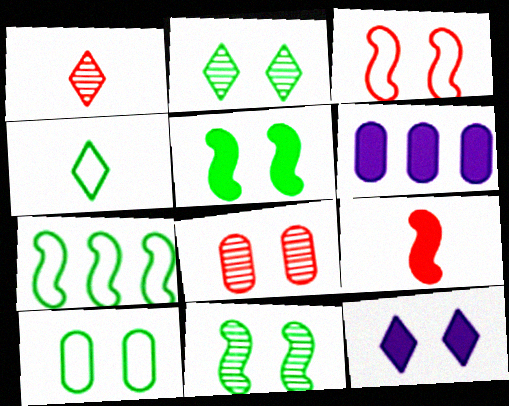[[2, 5, 10], 
[4, 7, 10]]